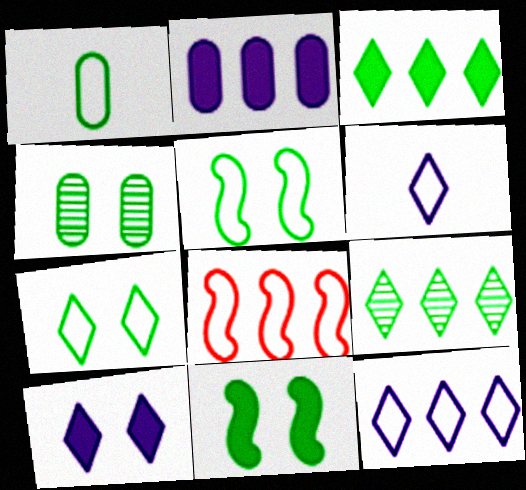[[1, 9, 11], 
[2, 8, 9], 
[4, 7, 11]]